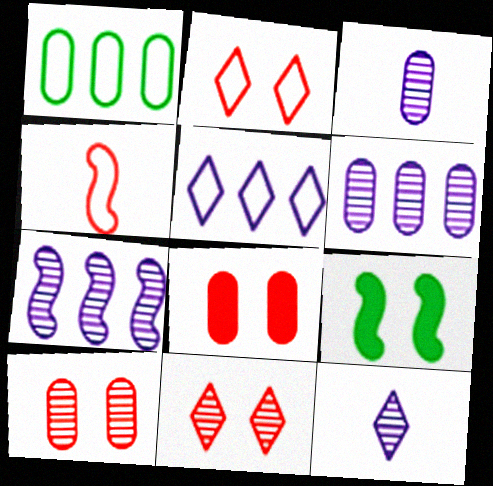[[1, 3, 8], 
[4, 7, 9]]